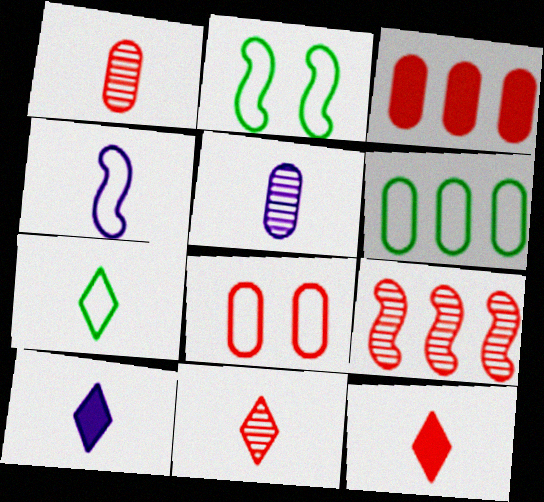[[1, 3, 8], 
[2, 6, 7], 
[4, 5, 10], 
[7, 10, 11], 
[8, 9, 12]]